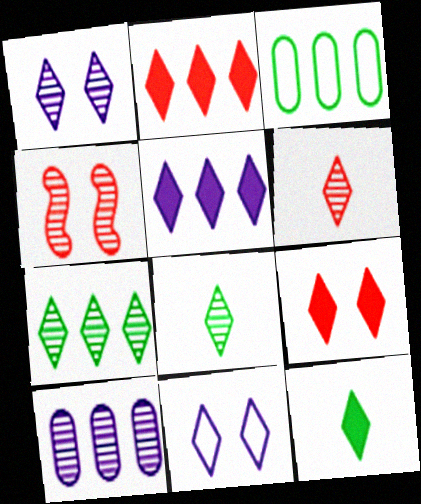[[1, 6, 7], 
[2, 8, 11], 
[4, 8, 10], 
[5, 9, 12]]